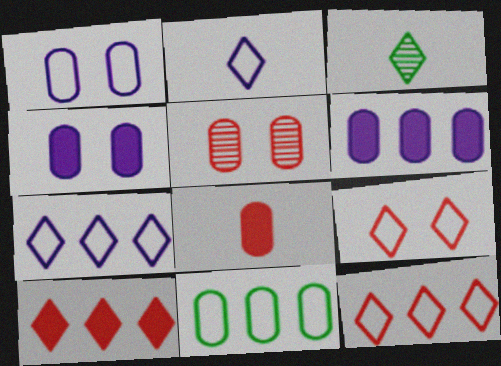[]